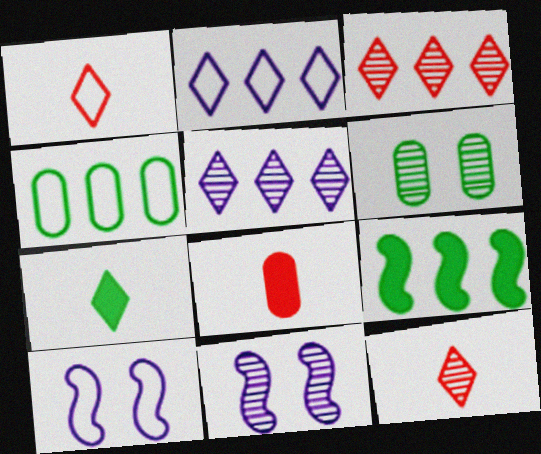[[1, 4, 10]]